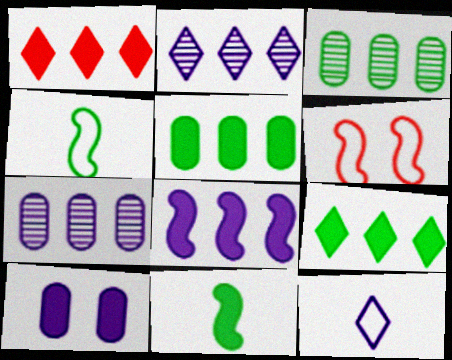[[1, 5, 8], 
[1, 10, 11]]